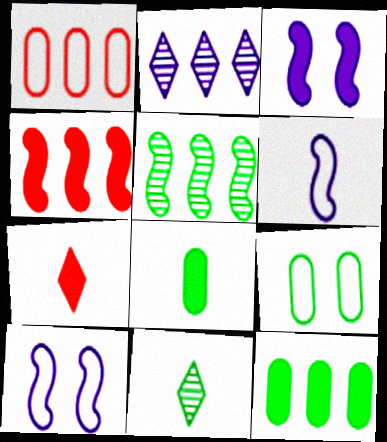[[1, 3, 11], 
[3, 7, 12]]